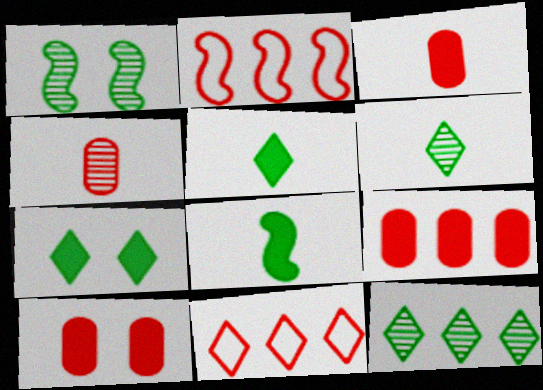[[3, 9, 10]]